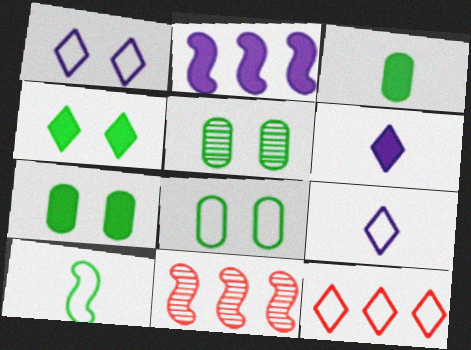[[1, 3, 11], 
[5, 7, 8], 
[6, 8, 11], 
[7, 9, 11]]